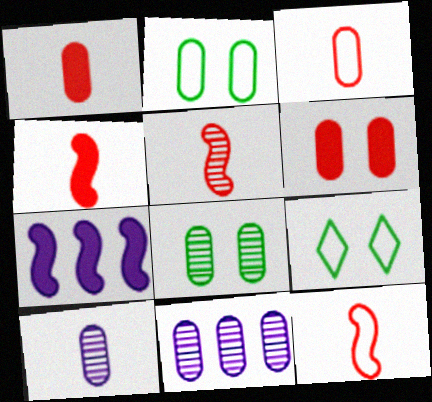[[1, 2, 11], 
[4, 5, 12], 
[4, 9, 11]]